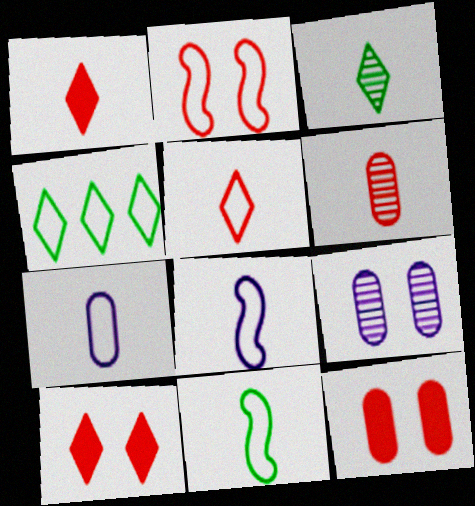[[2, 4, 7], 
[5, 7, 11]]